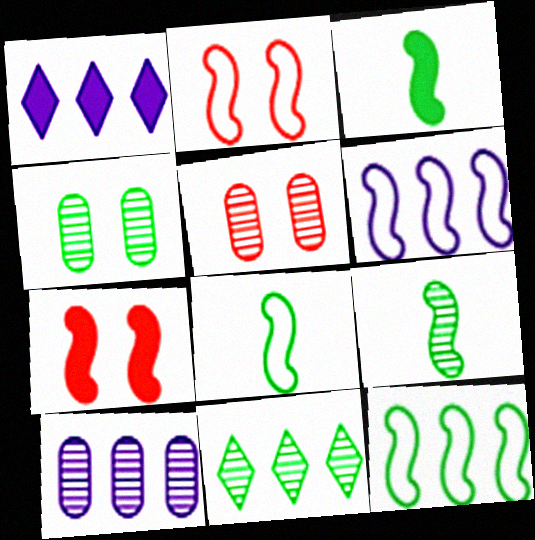[[1, 5, 8], 
[1, 6, 10], 
[2, 6, 8], 
[3, 8, 9], 
[4, 9, 11], 
[6, 7, 9]]